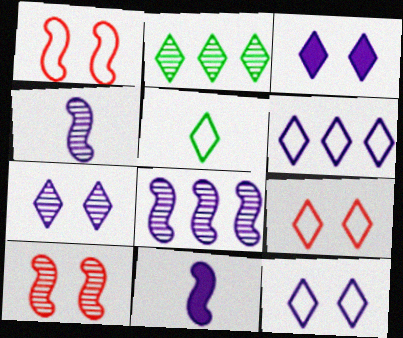[[3, 7, 12], 
[5, 6, 9]]